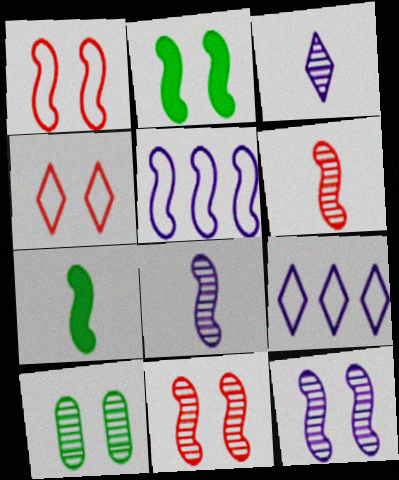[[1, 2, 12], 
[2, 5, 6], 
[5, 7, 11]]